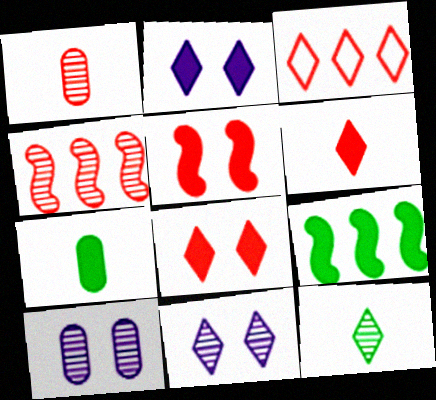[[1, 3, 5], 
[2, 3, 12], 
[4, 10, 12]]